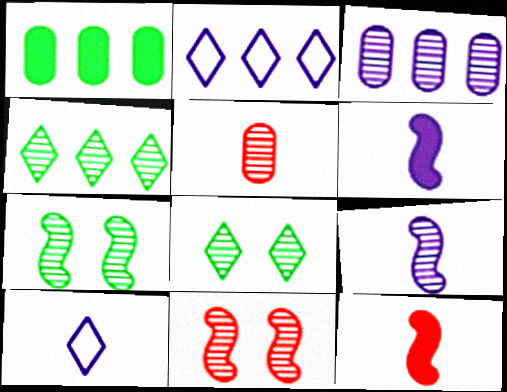[[1, 10, 11]]